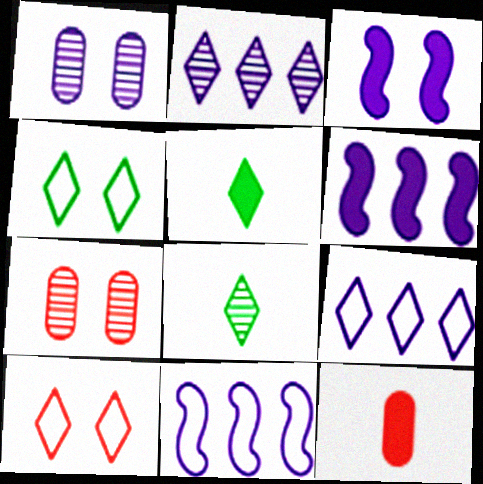[[2, 5, 10], 
[3, 4, 7], 
[5, 7, 11]]